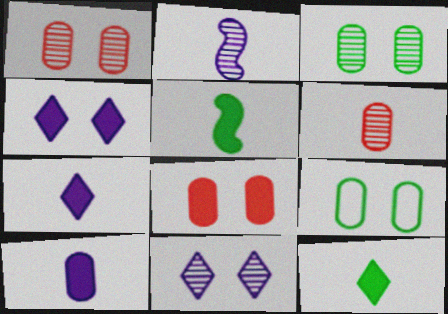[]